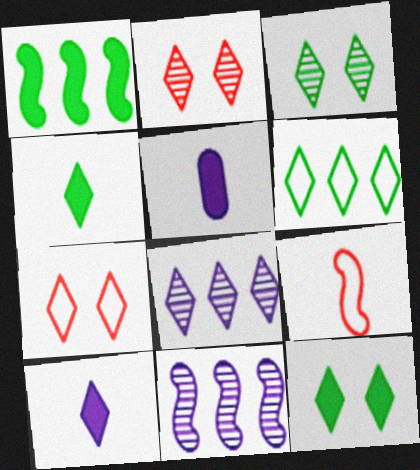[[2, 6, 10], 
[3, 4, 6], 
[4, 7, 8]]